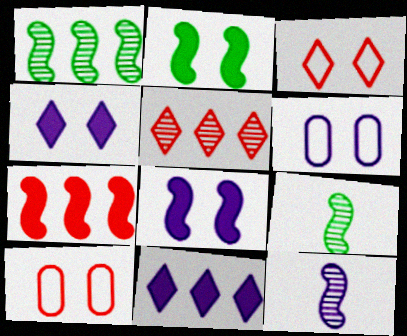[[6, 11, 12], 
[9, 10, 11]]